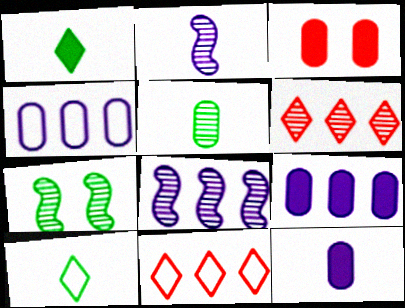[[3, 4, 5], 
[3, 8, 10], 
[7, 11, 12]]